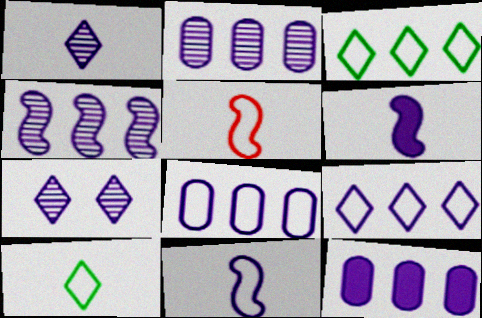[[2, 8, 12], 
[4, 9, 12], 
[6, 7, 8], 
[7, 11, 12]]